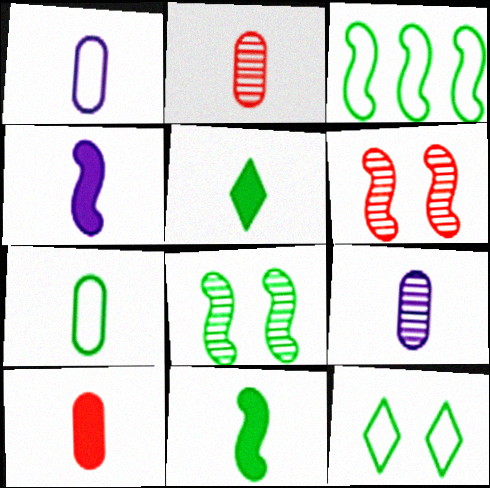[[3, 4, 6], 
[3, 7, 12], 
[3, 8, 11], 
[4, 5, 10], 
[7, 9, 10]]